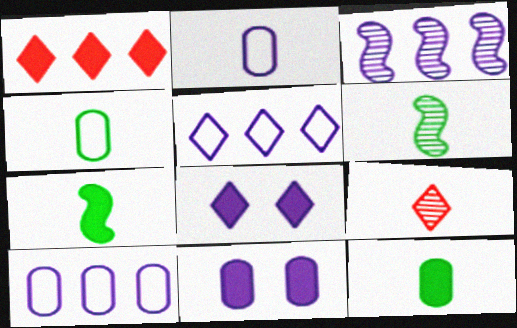[[1, 7, 11], 
[2, 3, 8], 
[2, 7, 9]]